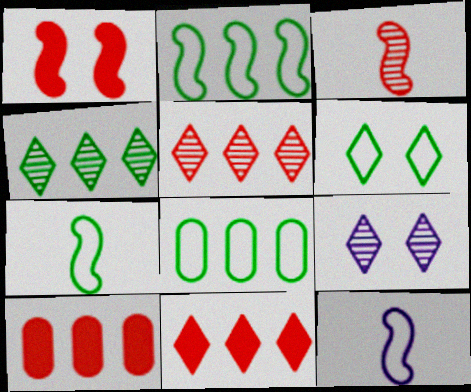[[6, 7, 8], 
[7, 9, 10]]